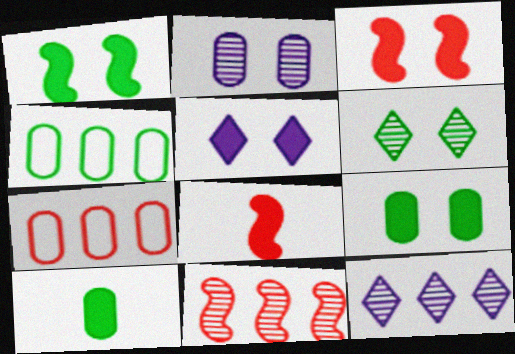[[2, 7, 10], 
[3, 5, 9]]